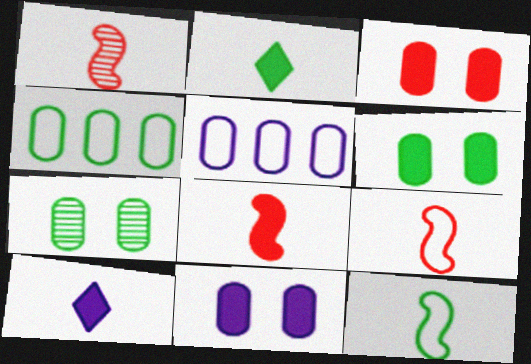[[1, 8, 9], 
[3, 6, 11]]